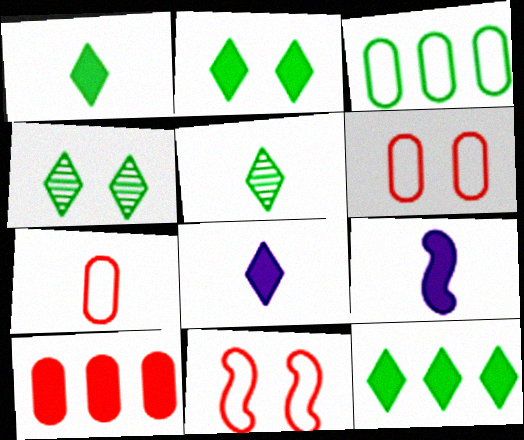[[1, 2, 12], 
[2, 9, 10], 
[5, 7, 9]]